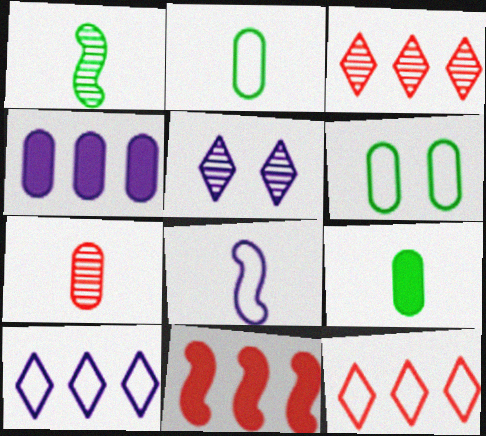[[2, 5, 11], 
[4, 5, 8], 
[4, 6, 7], 
[6, 8, 12]]